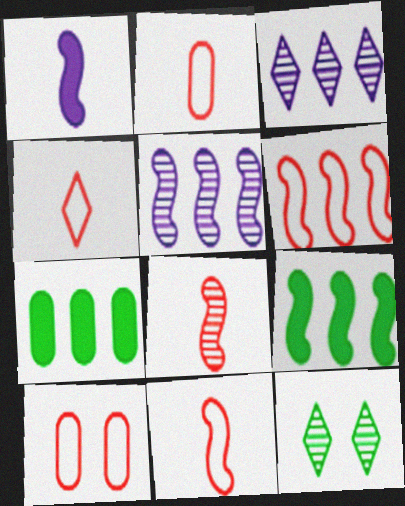[[2, 4, 11], 
[3, 6, 7], 
[4, 6, 10], 
[5, 6, 9]]